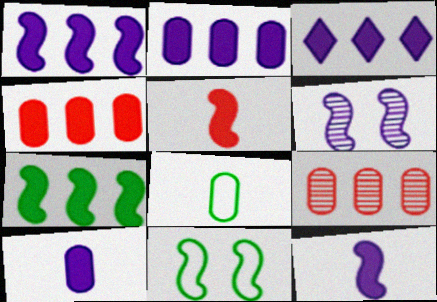[[1, 2, 3], 
[3, 4, 7]]